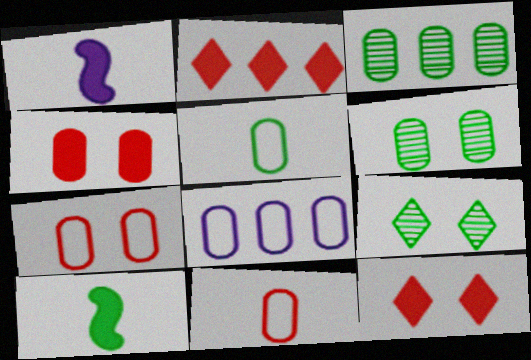[[5, 7, 8]]